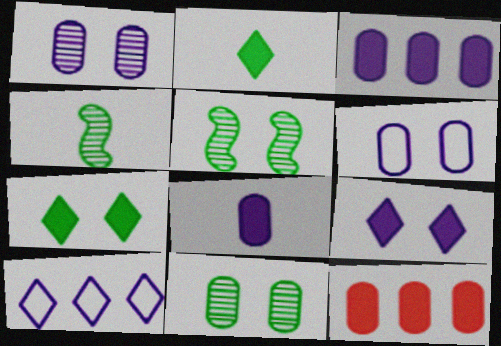[]